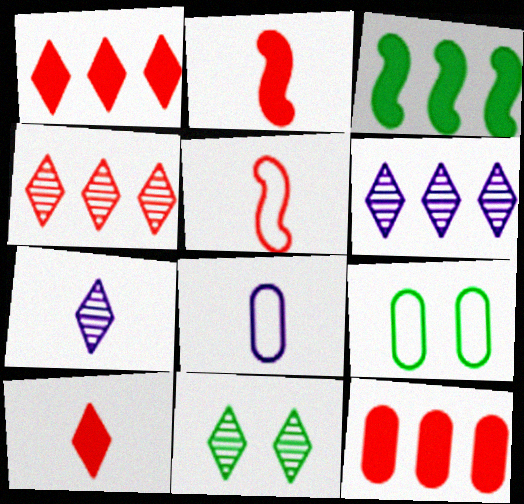[[2, 6, 9], 
[4, 7, 11]]